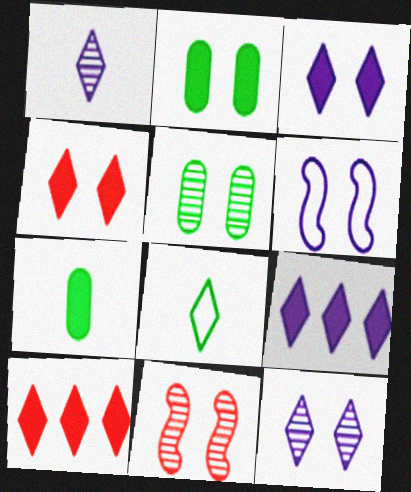[[4, 5, 6], 
[5, 11, 12], 
[8, 10, 12]]